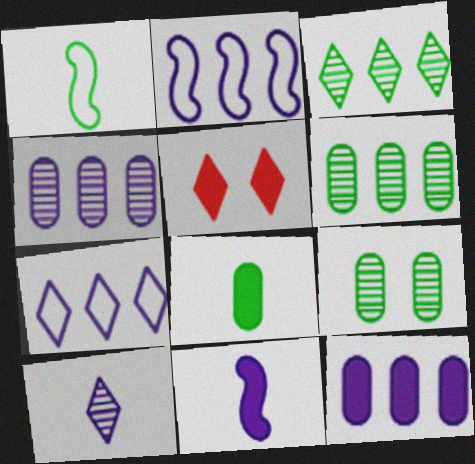[[1, 4, 5]]